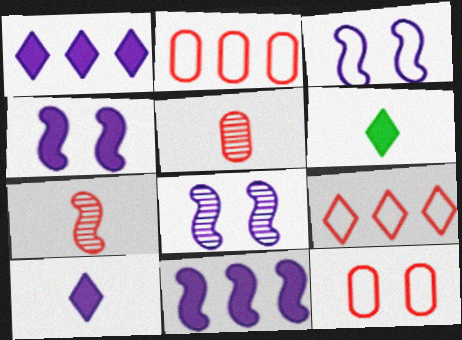[[2, 6, 8], 
[3, 4, 8]]